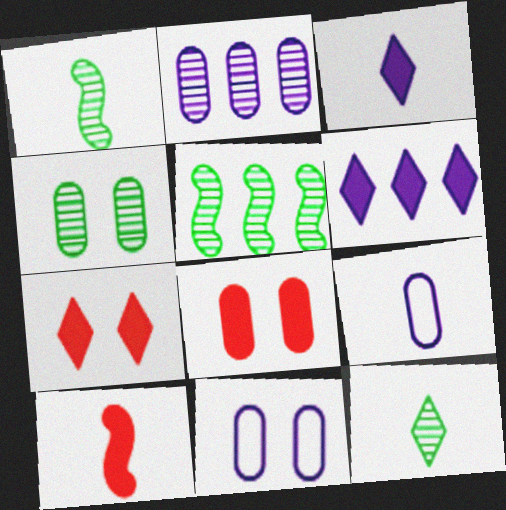[[4, 5, 12], 
[4, 8, 11], 
[5, 7, 9], 
[9, 10, 12]]